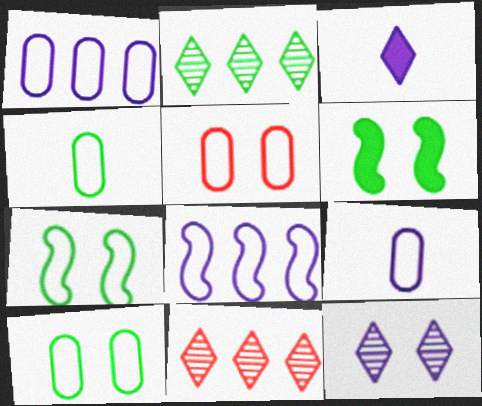[[1, 4, 5], 
[2, 4, 6], 
[5, 6, 12], 
[6, 9, 11]]